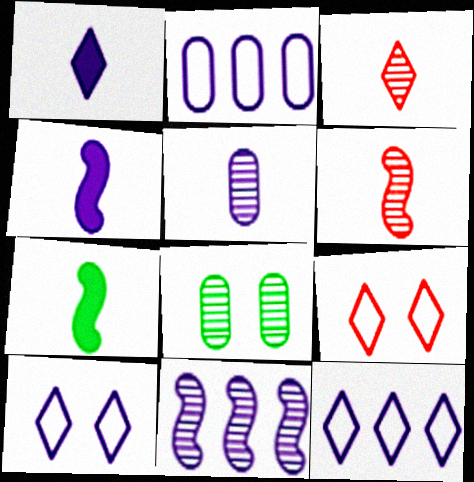[[3, 8, 11]]